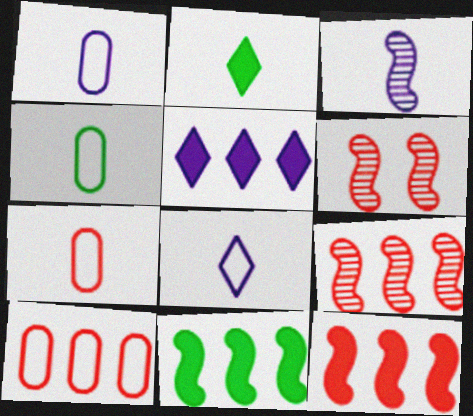[[1, 4, 7], 
[2, 3, 7], 
[4, 5, 6]]